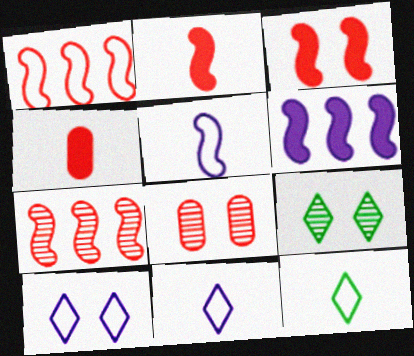[[6, 8, 12]]